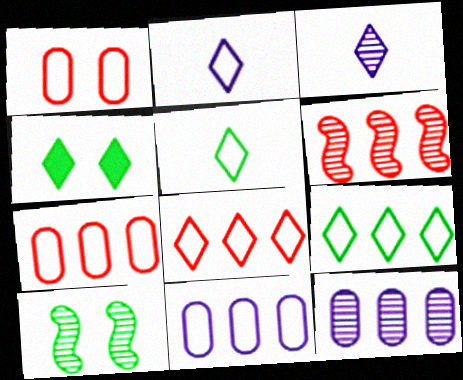[[3, 4, 8]]